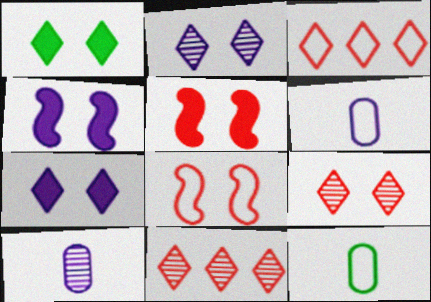[[4, 11, 12]]